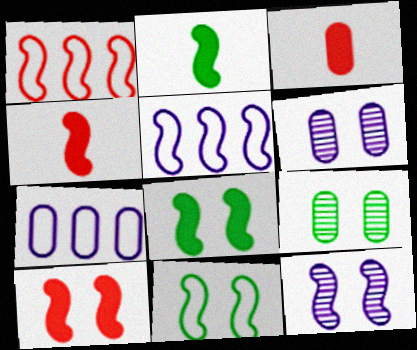[[1, 2, 12], 
[3, 7, 9], 
[10, 11, 12]]